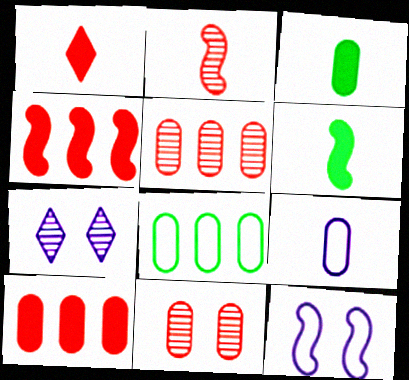[]